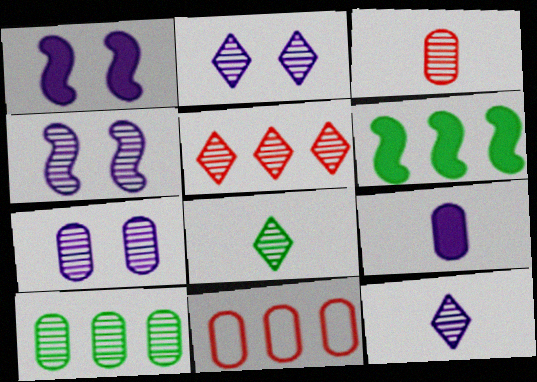[[1, 8, 11], 
[2, 4, 7], 
[2, 5, 8], 
[3, 7, 10]]